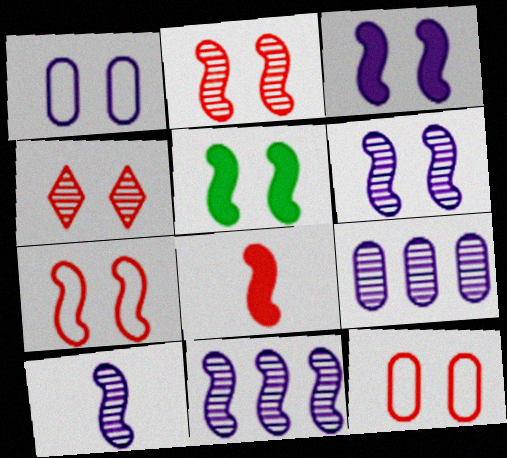[[1, 4, 5], 
[5, 6, 7], 
[6, 10, 11]]